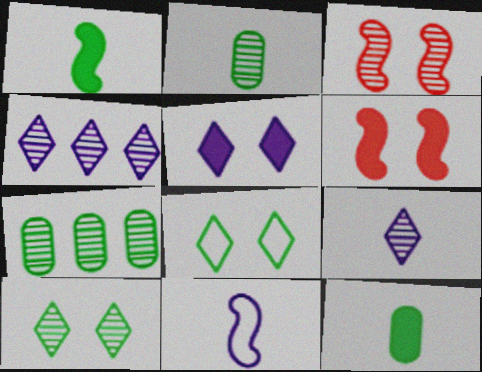[[1, 7, 8], 
[2, 3, 4], 
[3, 7, 9]]